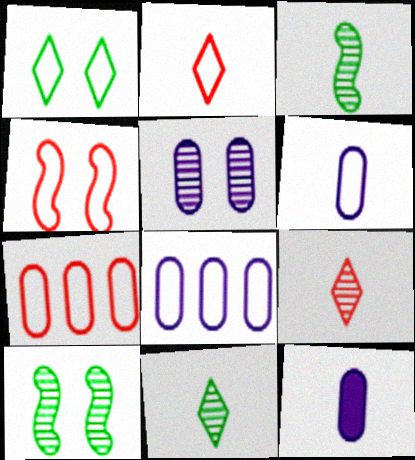[[2, 3, 12], 
[2, 4, 7], 
[5, 8, 12]]